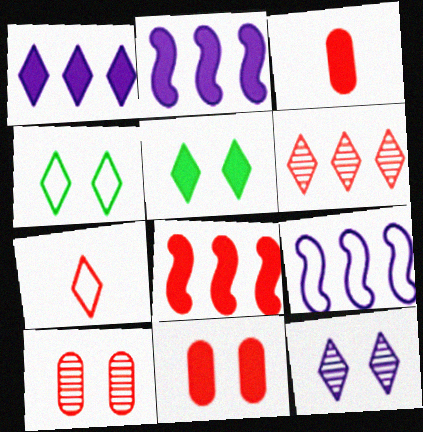[[2, 3, 5], 
[7, 8, 10]]